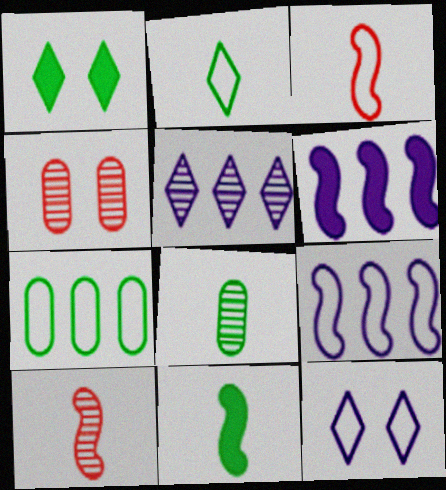[[2, 4, 6], 
[2, 8, 11], 
[3, 7, 12]]